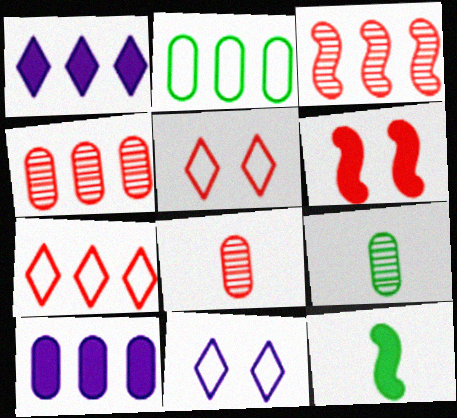[[1, 2, 3], 
[2, 4, 10], 
[4, 11, 12], 
[6, 7, 8]]